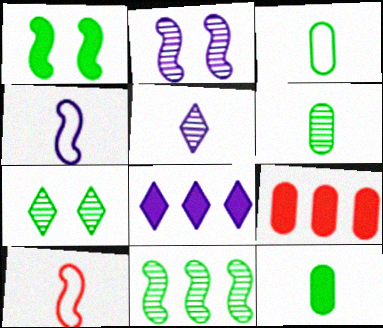[[3, 6, 12], 
[4, 7, 9], 
[5, 10, 12], 
[6, 7, 11]]